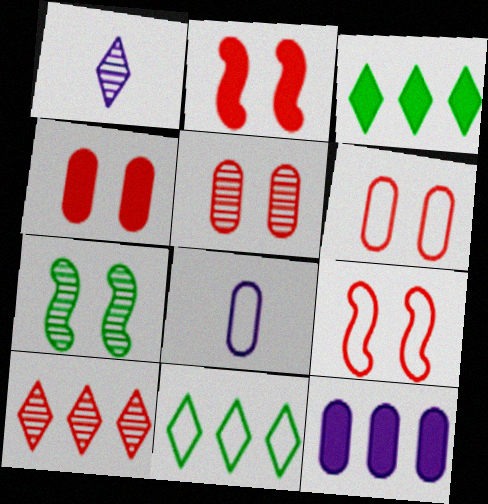[[4, 5, 6], 
[8, 9, 11]]